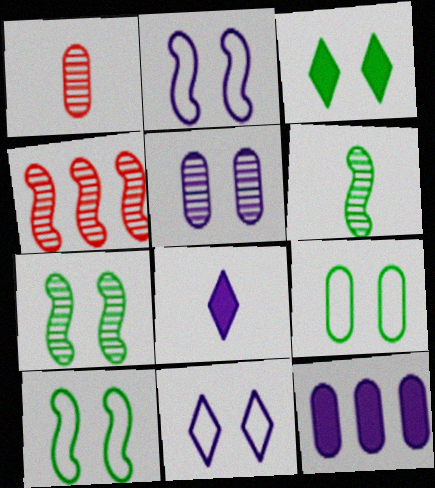[[1, 9, 12], 
[3, 7, 9], 
[4, 8, 9]]